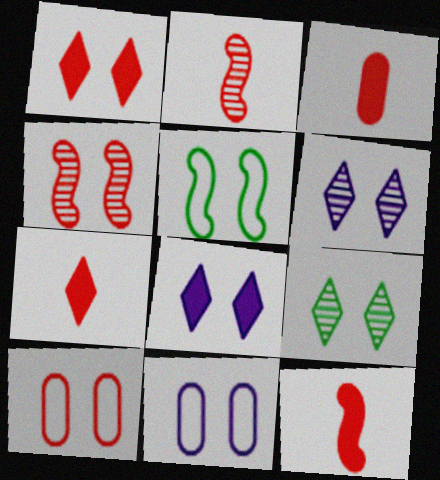[[1, 4, 10], 
[3, 7, 12]]